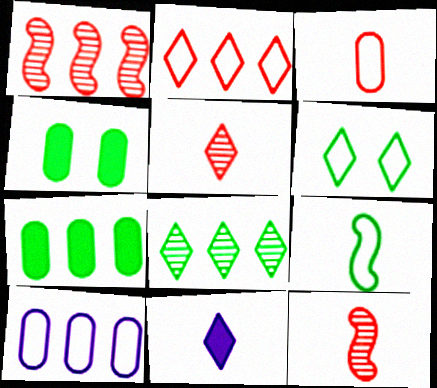[[4, 8, 9]]